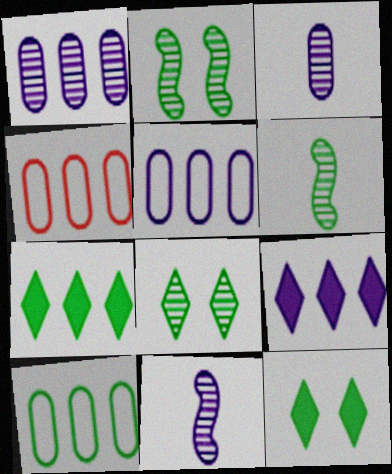[[4, 5, 10], 
[4, 11, 12], 
[6, 10, 12]]